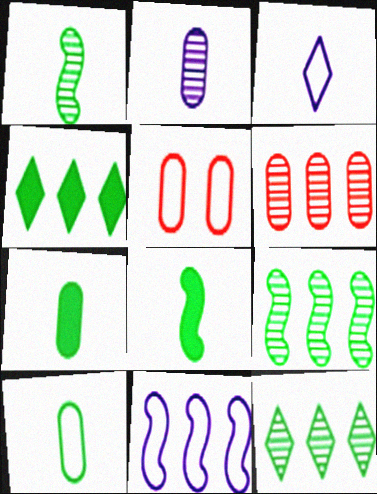[[4, 6, 11]]